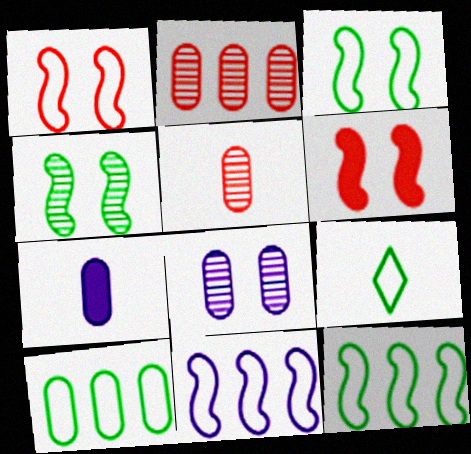[[3, 9, 10]]